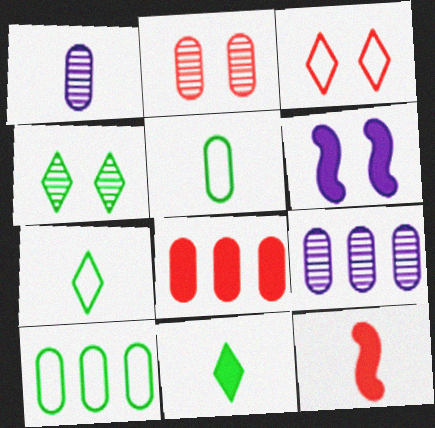[[1, 7, 12], 
[6, 8, 11], 
[8, 9, 10]]